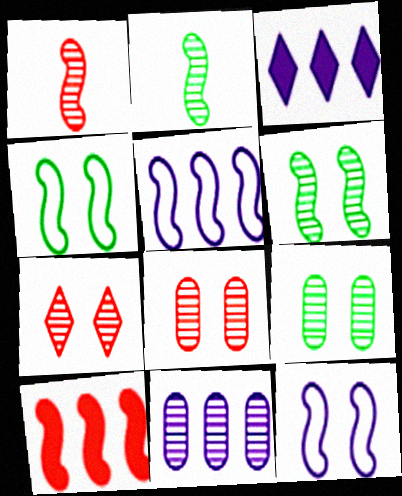[[2, 7, 11], 
[2, 10, 12], 
[3, 5, 11]]